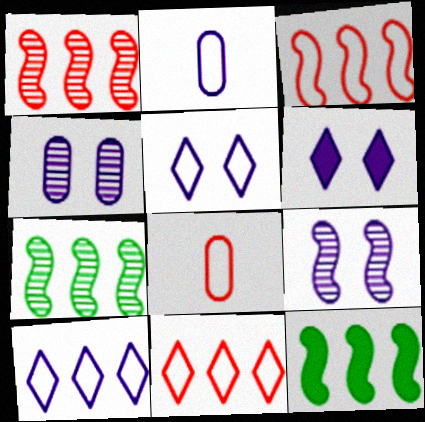[[6, 7, 8]]